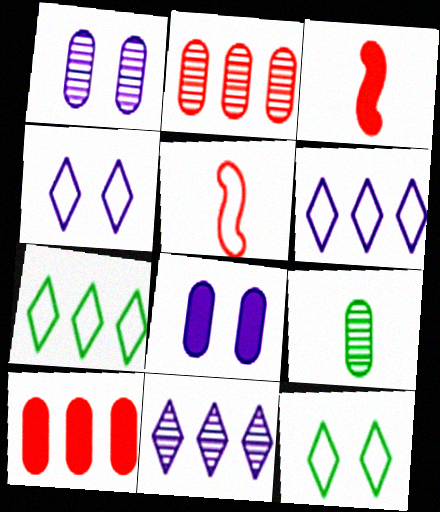[[1, 2, 9], 
[1, 3, 7]]